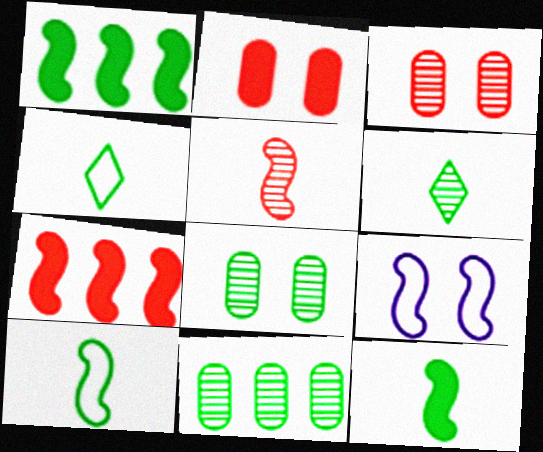[[1, 4, 8], 
[1, 5, 9]]